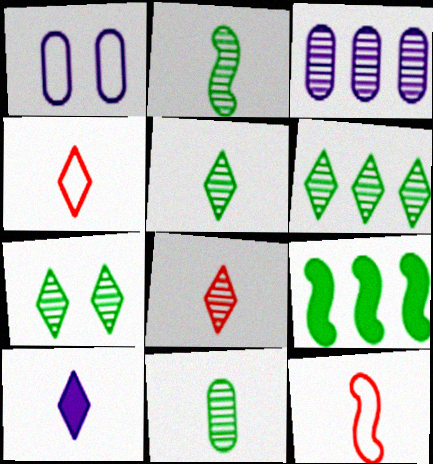[[1, 8, 9], 
[2, 5, 11], 
[4, 5, 10], 
[5, 6, 7], 
[10, 11, 12]]